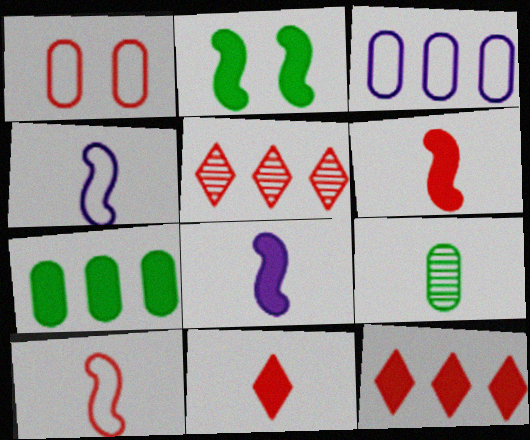[[1, 5, 6], 
[4, 9, 11]]